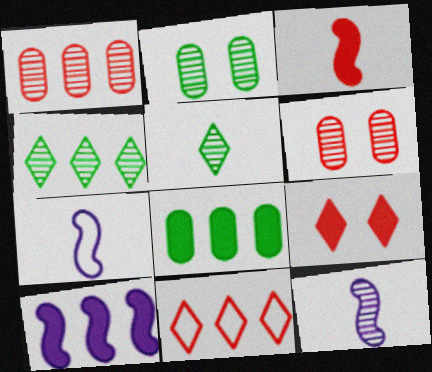[[3, 6, 11], 
[4, 6, 12]]